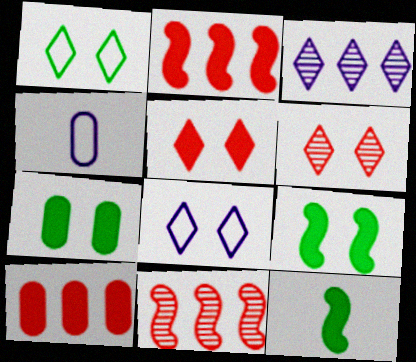[]